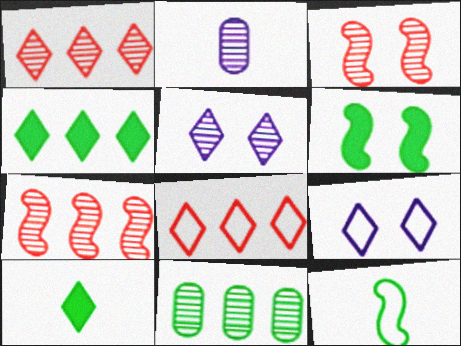[[1, 9, 10], 
[2, 6, 8], 
[5, 8, 10]]